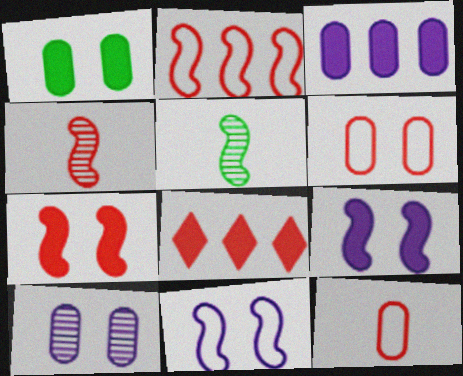[[1, 6, 10], 
[2, 4, 7], 
[2, 5, 9], 
[4, 6, 8]]